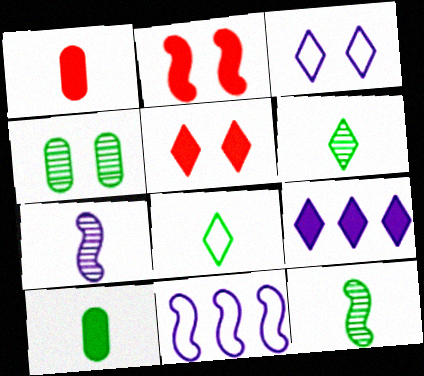[[1, 7, 8], 
[2, 3, 4], 
[2, 9, 10], 
[2, 11, 12], 
[8, 10, 12]]